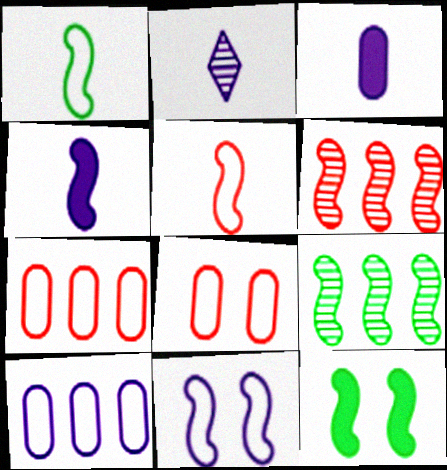[[1, 9, 12], 
[2, 7, 12]]